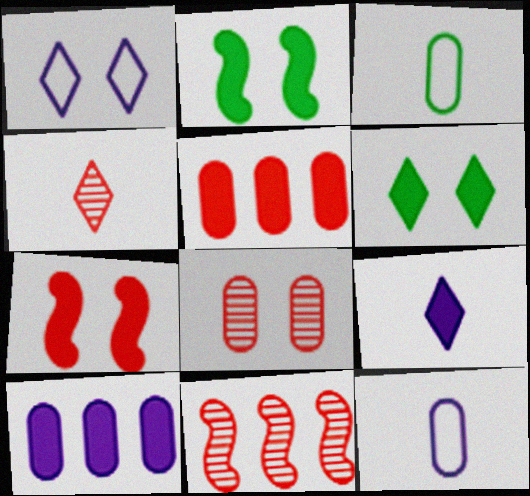[[1, 2, 8], 
[2, 5, 9], 
[3, 8, 10], 
[4, 8, 11], 
[6, 11, 12]]